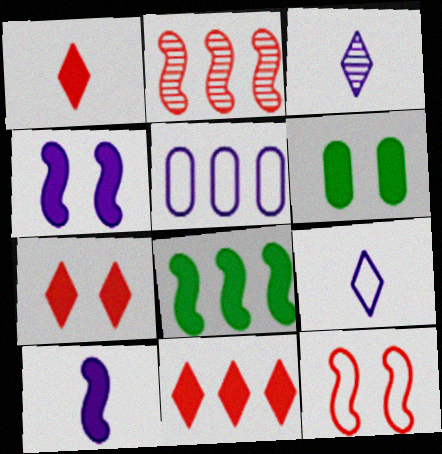[[1, 7, 11], 
[2, 6, 9], 
[3, 4, 5], 
[4, 6, 7], 
[6, 10, 11]]